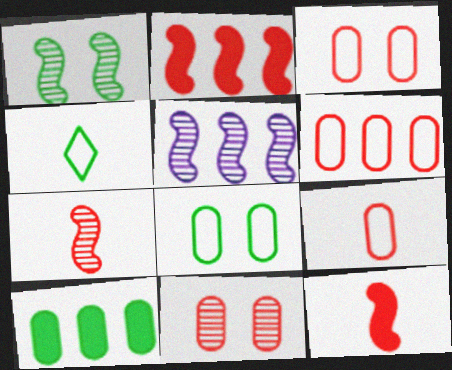[[1, 4, 10], 
[1, 5, 7], 
[3, 6, 9]]